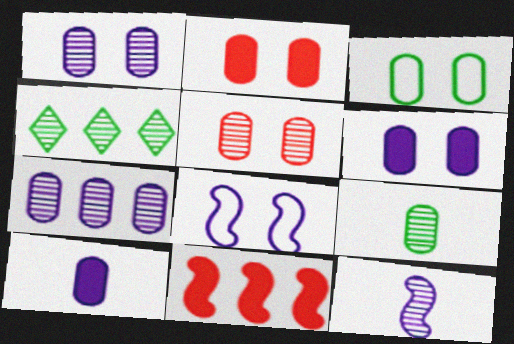[[1, 2, 3], 
[3, 5, 6], 
[4, 5, 12], 
[5, 7, 9]]